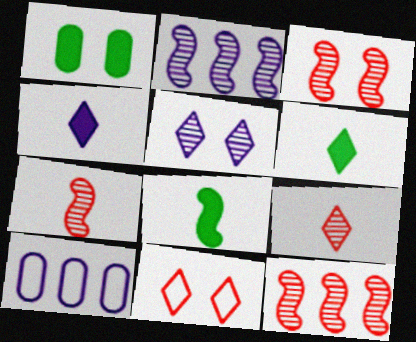[[3, 6, 10], 
[3, 7, 12]]